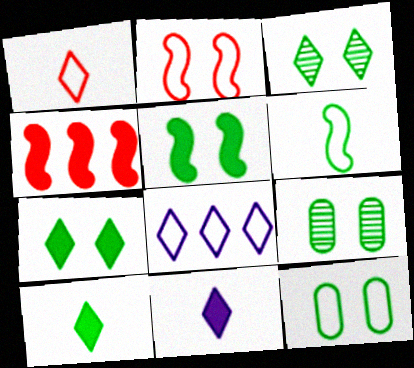[[3, 5, 12]]